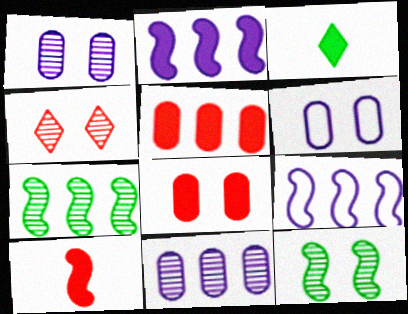[[1, 4, 12], 
[2, 3, 8], 
[9, 10, 12]]